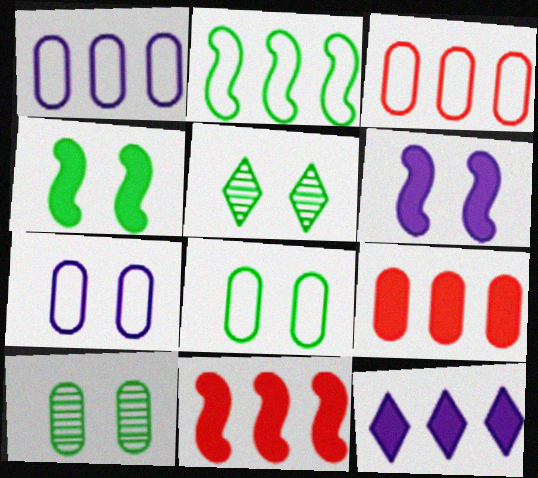[[4, 5, 8]]